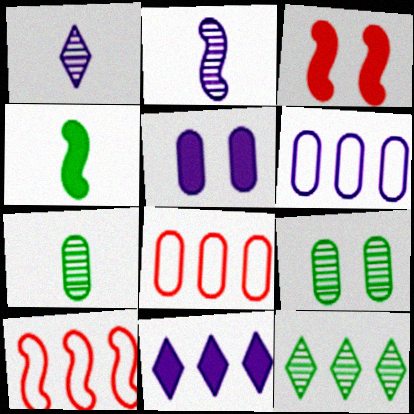[[5, 7, 8]]